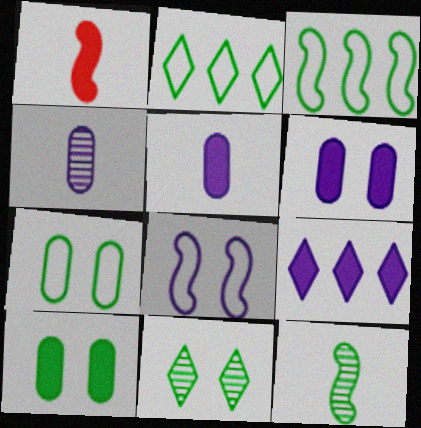[[1, 9, 10], 
[2, 10, 12], 
[4, 8, 9]]